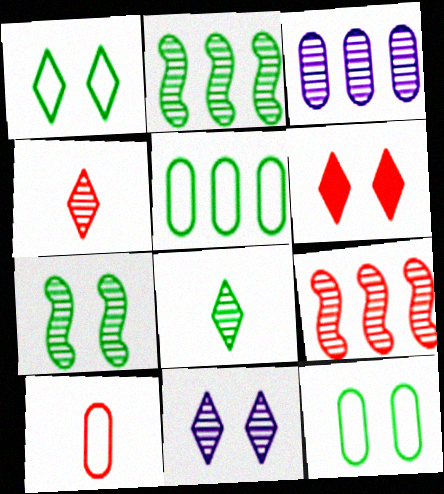[[1, 6, 11], 
[3, 4, 7], 
[6, 9, 10]]